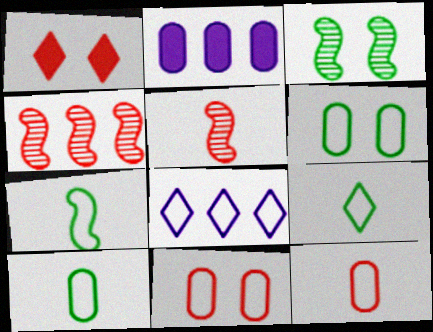[[1, 4, 12], 
[7, 8, 11], 
[7, 9, 10]]